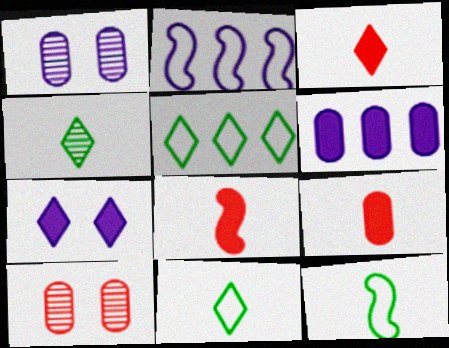[[1, 5, 8], 
[3, 8, 9]]